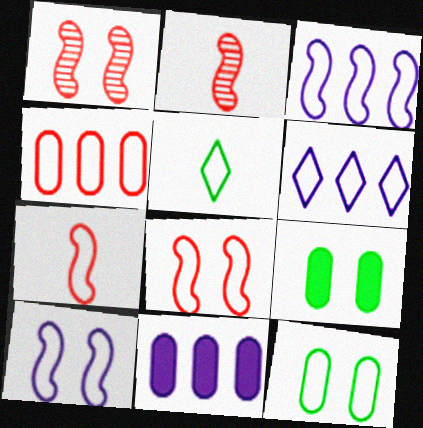[[1, 5, 11], 
[2, 6, 9], 
[4, 5, 10], 
[6, 7, 12]]